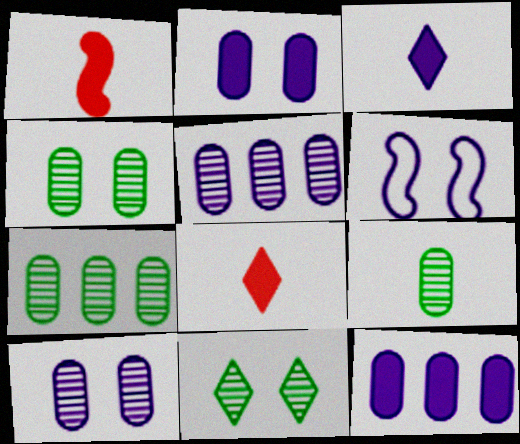[[3, 5, 6], 
[4, 7, 9], 
[6, 7, 8]]